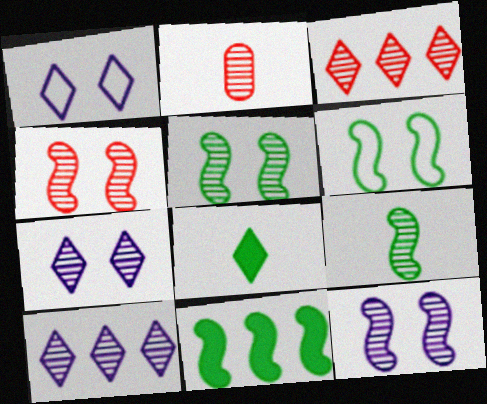[[1, 2, 11], 
[1, 3, 8], 
[2, 3, 4], 
[2, 5, 10], 
[4, 5, 12], 
[6, 9, 11]]